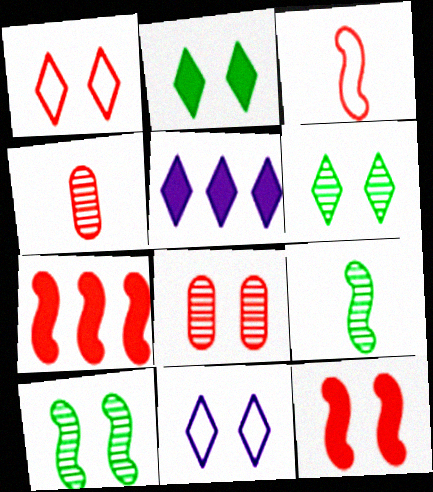[[1, 4, 7], 
[1, 8, 12]]